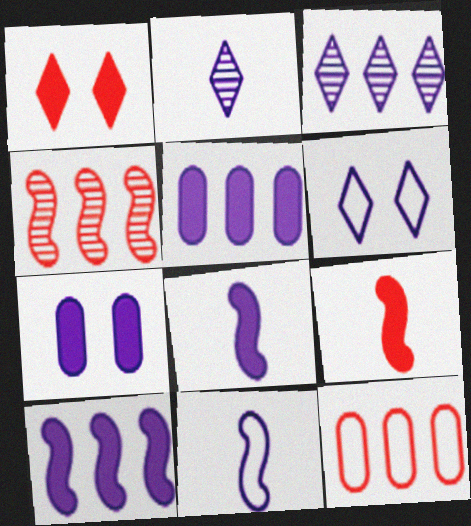[[3, 7, 11]]